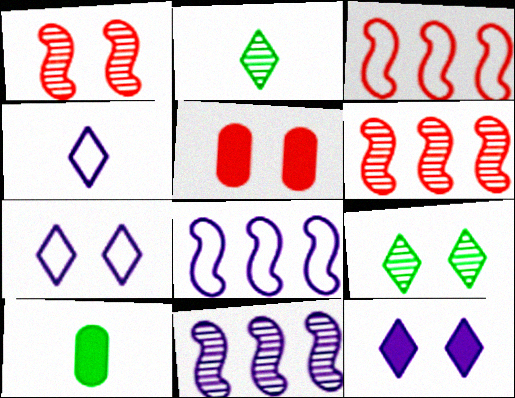[[2, 5, 8], 
[6, 7, 10]]